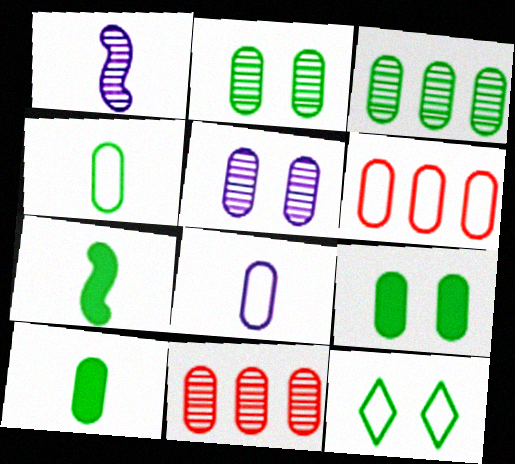[[3, 4, 9], 
[3, 7, 12], 
[5, 6, 10], 
[8, 9, 11]]